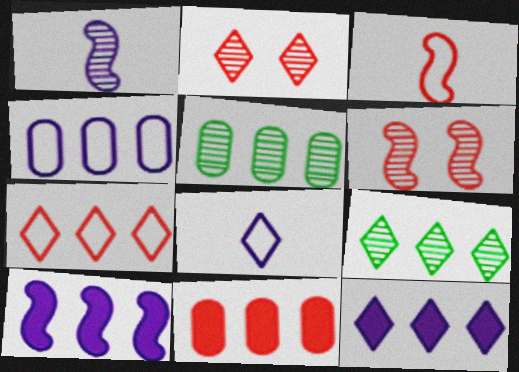[[1, 2, 5], 
[2, 3, 11], 
[4, 5, 11], 
[5, 7, 10], 
[7, 9, 12]]